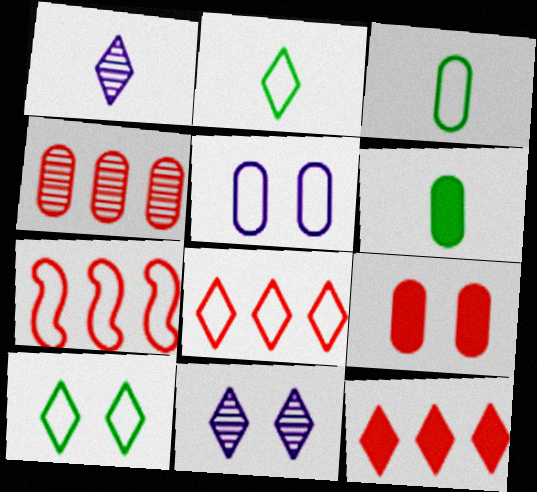[[1, 10, 12], 
[2, 5, 7], 
[2, 11, 12], 
[4, 5, 6], 
[4, 7, 12], 
[6, 7, 11]]